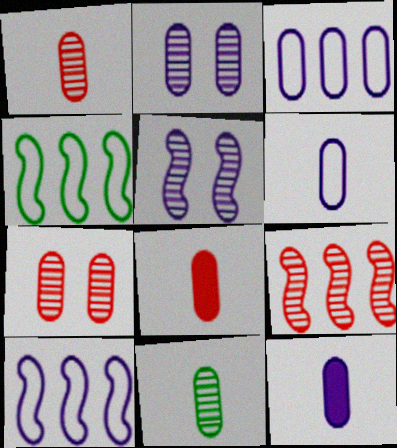[[2, 3, 12], 
[6, 8, 11]]